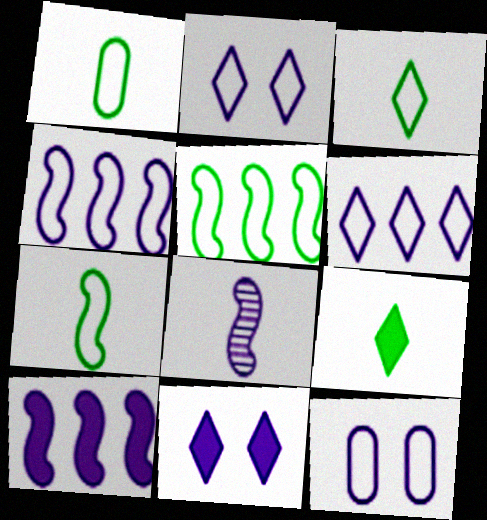[[1, 3, 7]]